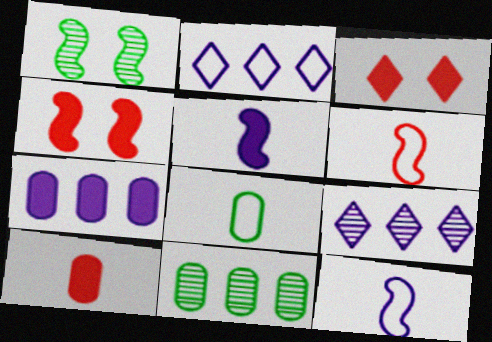[[1, 2, 10], 
[3, 11, 12], 
[4, 8, 9]]